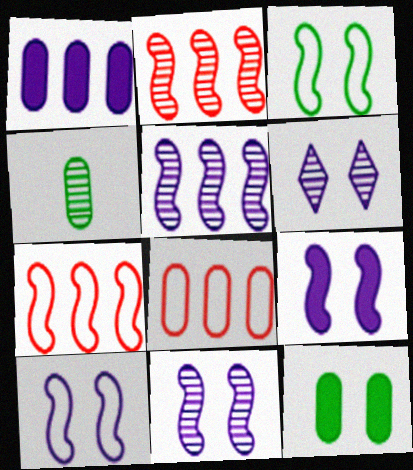[[2, 4, 6], 
[9, 10, 11]]